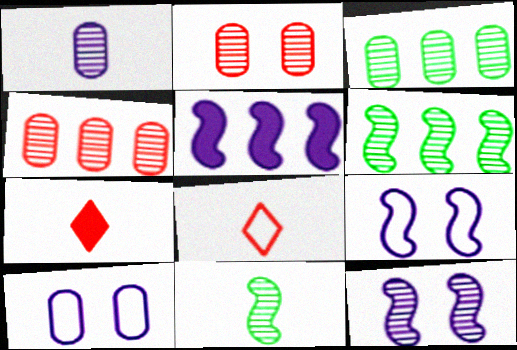[[1, 2, 3], 
[3, 7, 9], 
[6, 7, 10]]